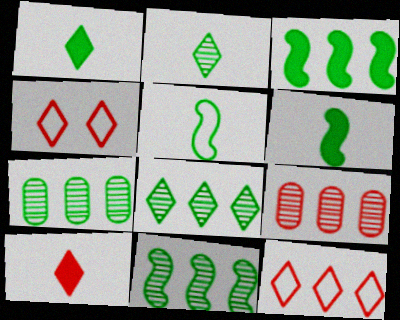[[7, 8, 11]]